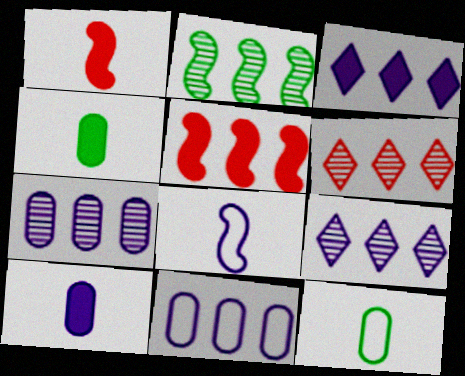[[2, 6, 7]]